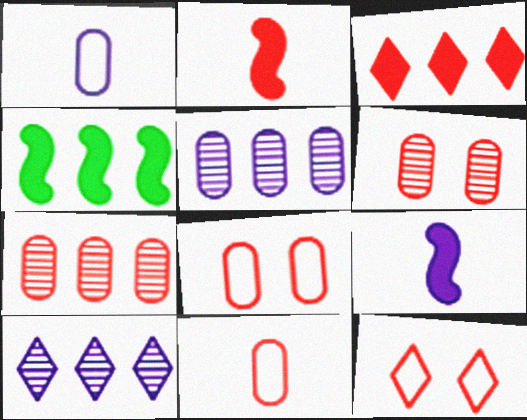[[2, 7, 12]]